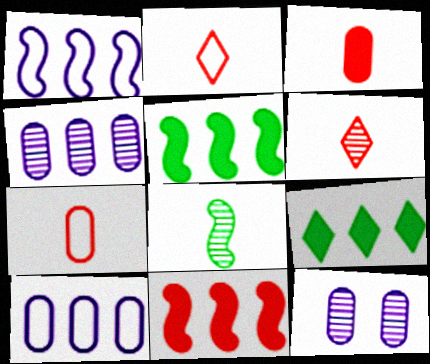[[2, 5, 12]]